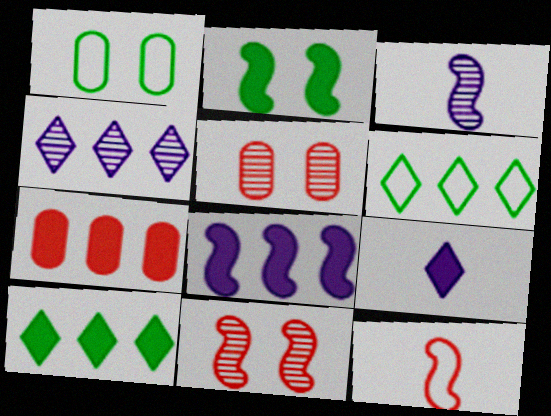[[2, 7, 9], 
[7, 8, 10]]